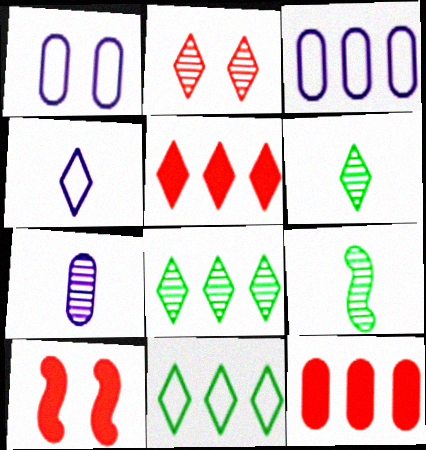[[1, 5, 9], 
[3, 6, 10], 
[7, 10, 11]]